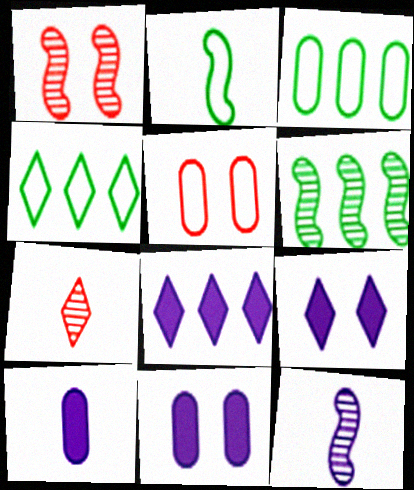[[1, 4, 10], 
[1, 6, 12], 
[2, 7, 10], 
[4, 7, 9]]